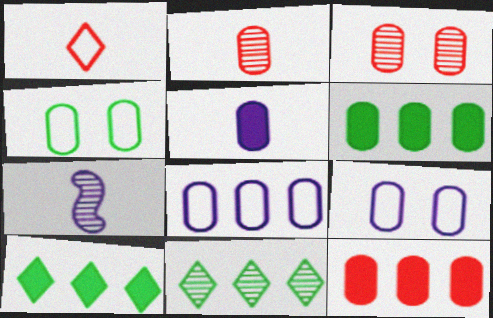[[2, 6, 9], 
[3, 7, 11]]